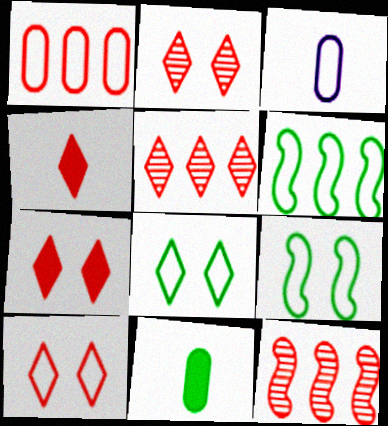[[2, 7, 10], 
[3, 6, 10], 
[4, 5, 10]]